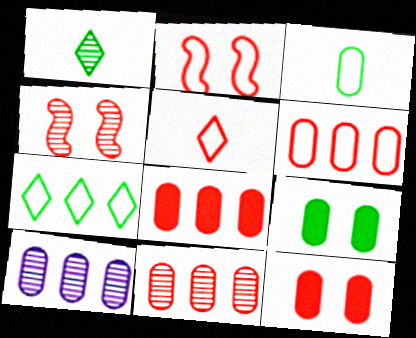[[1, 4, 10], 
[2, 5, 6], 
[3, 10, 12], 
[4, 5, 8], 
[6, 8, 11]]